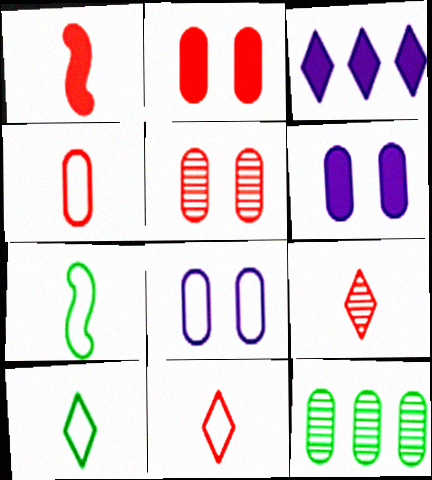[[1, 4, 9], 
[3, 5, 7], 
[4, 6, 12]]